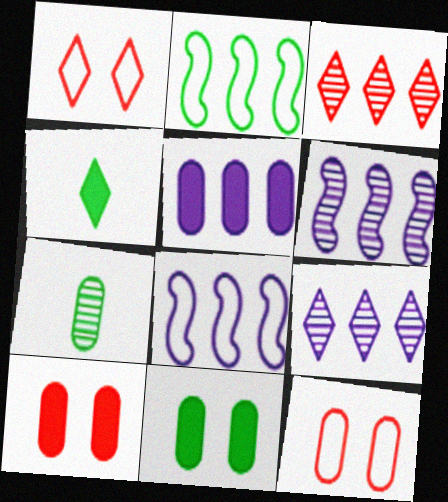[[1, 4, 9], 
[2, 3, 5], 
[4, 6, 12], 
[5, 7, 12], 
[5, 8, 9]]